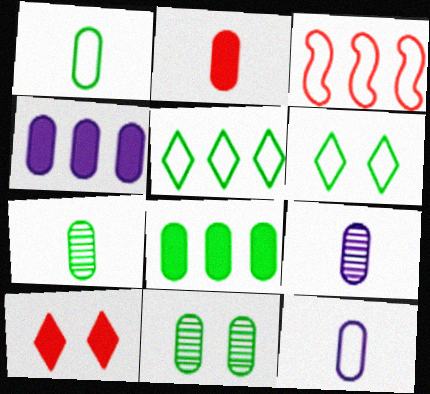[[1, 2, 9], 
[1, 8, 11], 
[2, 7, 12], 
[3, 6, 12]]